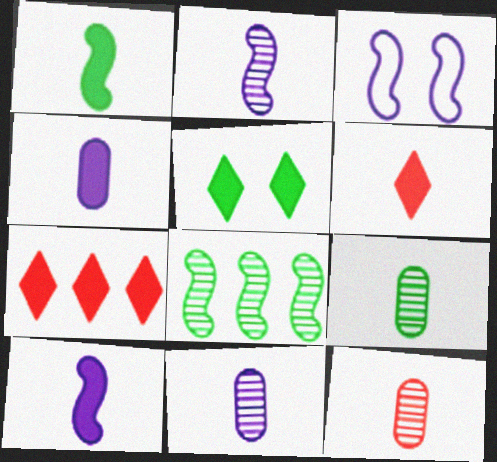[[1, 4, 6], 
[3, 7, 9], 
[9, 11, 12]]